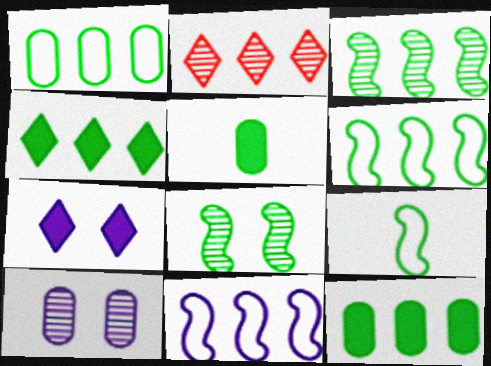[[1, 3, 4], 
[2, 11, 12]]